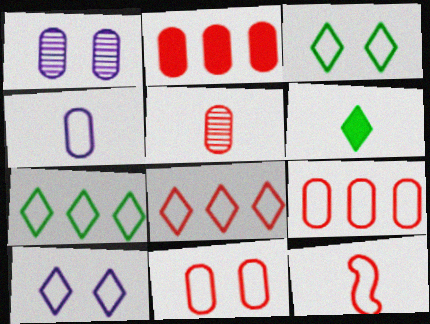[[2, 5, 11], 
[8, 11, 12]]